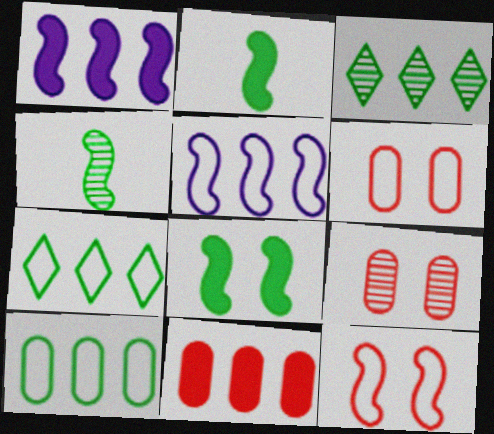[[1, 4, 12], 
[3, 5, 11]]